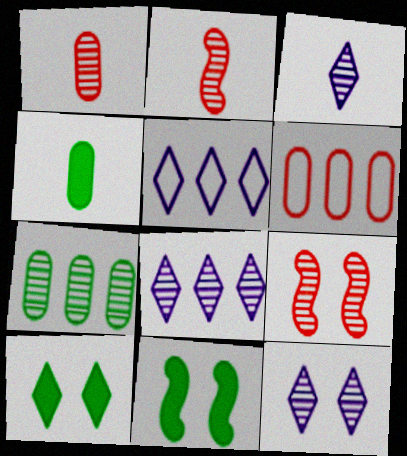[[1, 5, 11], 
[2, 7, 12], 
[3, 6, 11], 
[3, 7, 9], 
[3, 8, 12], 
[4, 5, 9]]